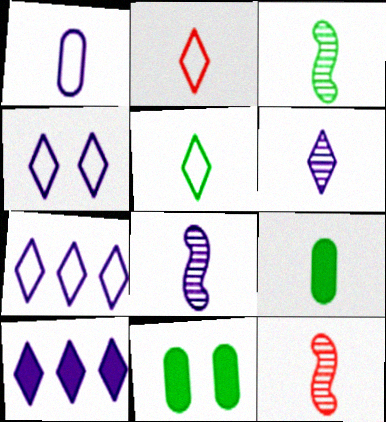[[2, 8, 9], 
[3, 5, 9], 
[3, 8, 12], 
[4, 6, 10], 
[7, 11, 12]]